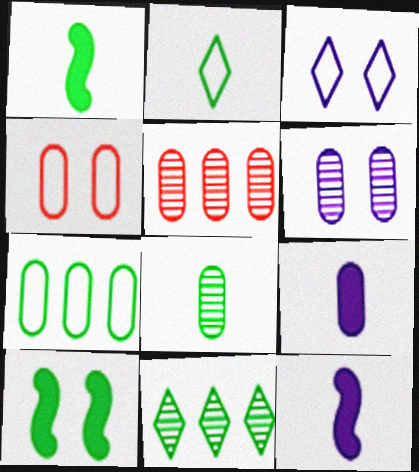[[1, 2, 8], 
[1, 3, 5], 
[4, 11, 12], 
[5, 6, 8]]